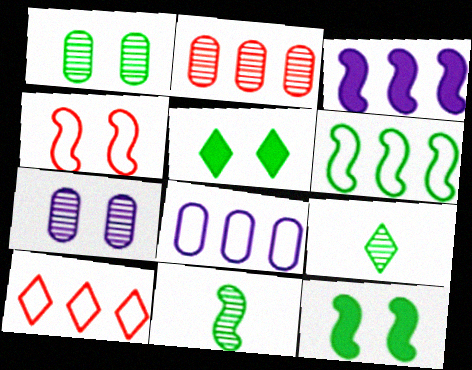[[3, 4, 11], 
[4, 5, 7], 
[6, 8, 10], 
[6, 11, 12]]